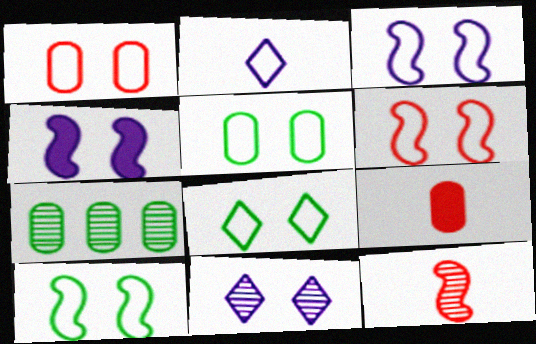[[1, 3, 8], 
[3, 6, 10], 
[5, 8, 10], 
[7, 11, 12]]